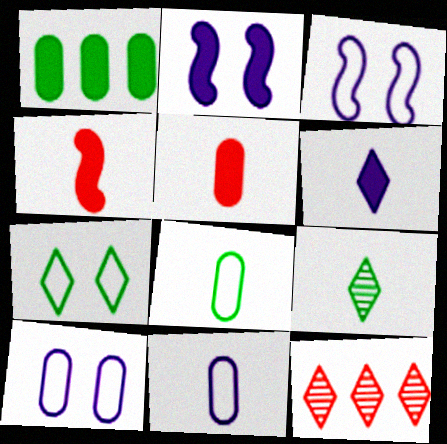[[2, 8, 12], 
[4, 9, 11], 
[6, 7, 12]]